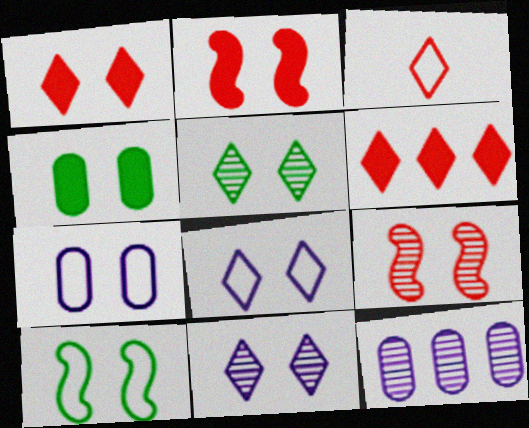[[1, 5, 8], 
[2, 5, 7], 
[4, 5, 10], 
[4, 8, 9]]